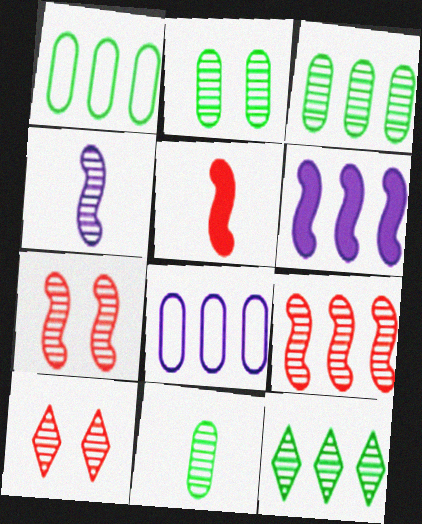[[2, 3, 11], 
[3, 4, 10]]